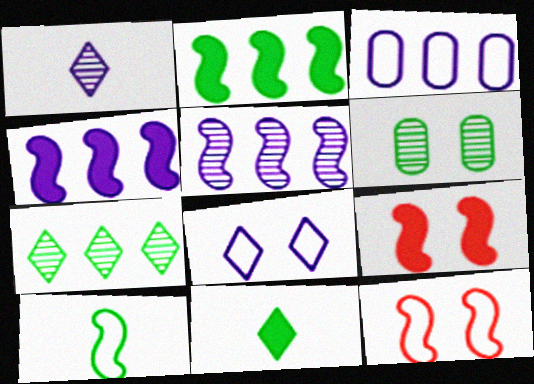[[5, 9, 10], 
[6, 8, 9]]